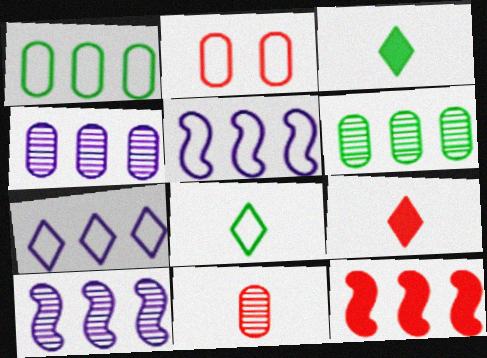[[2, 3, 10], 
[2, 5, 8], 
[6, 7, 12]]